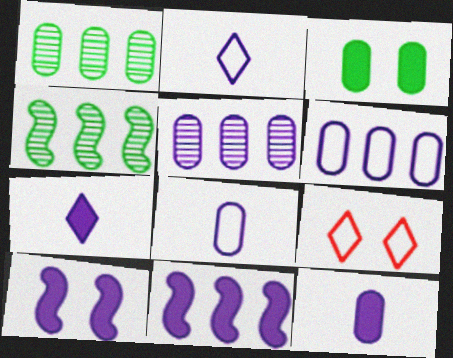[[2, 5, 10], 
[4, 9, 12]]